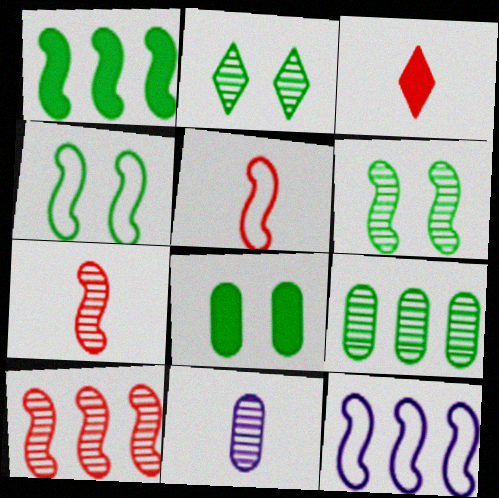[[1, 10, 12], 
[2, 4, 8], 
[2, 10, 11], 
[4, 5, 12]]